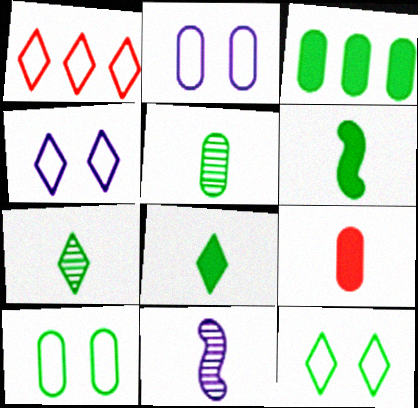[[3, 5, 10]]